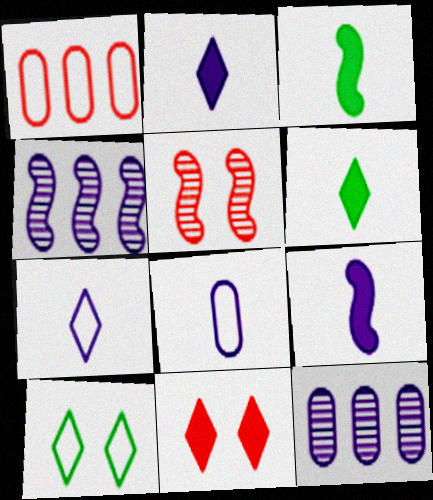[]